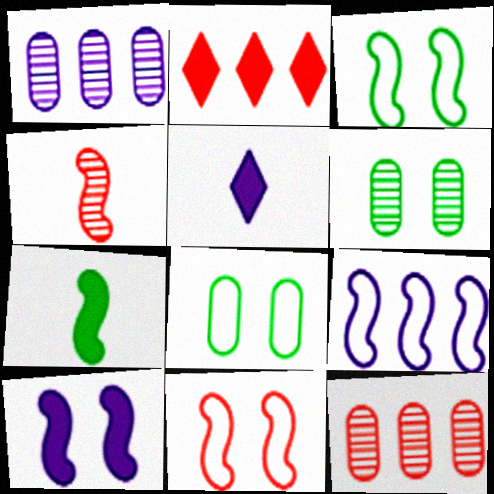[[3, 5, 12]]